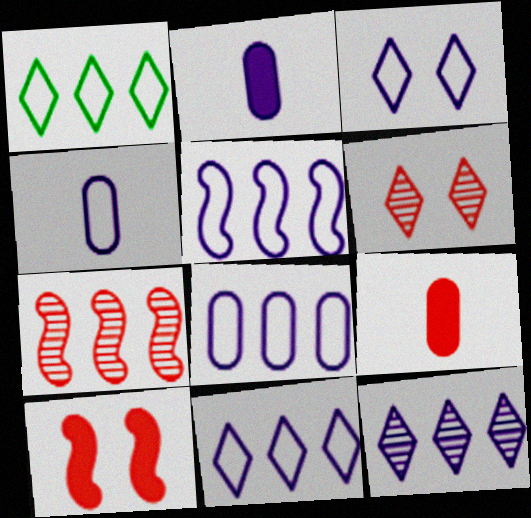[[3, 4, 5], 
[5, 8, 11]]